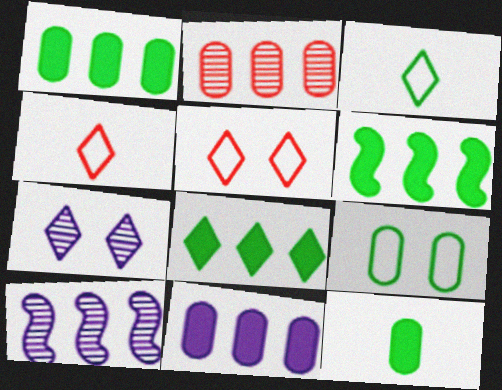[[1, 6, 8], 
[4, 7, 8], 
[5, 10, 12]]